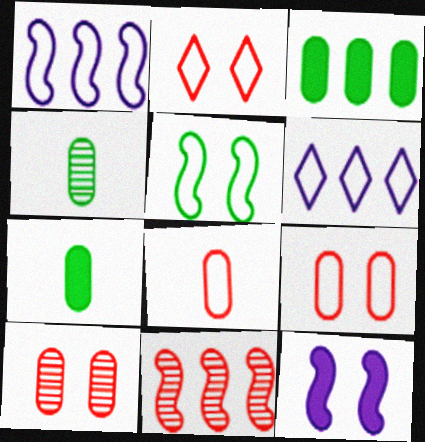[[3, 6, 11], 
[5, 6, 8]]